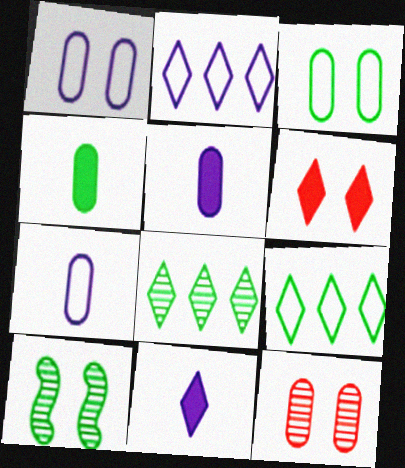[[1, 6, 10], 
[4, 9, 10]]